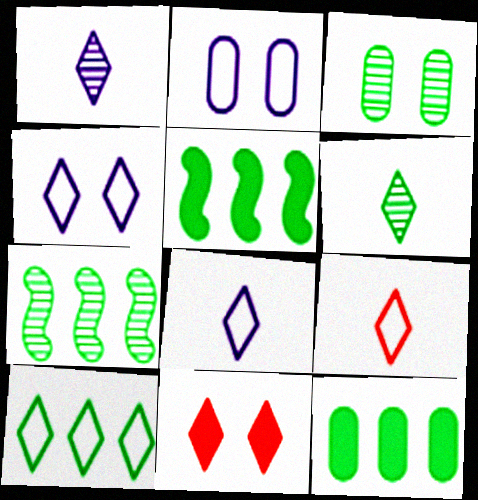[[1, 10, 11], 
[3, 6, 7], 
[4, 9, 10], 
[7, 10, 12]]